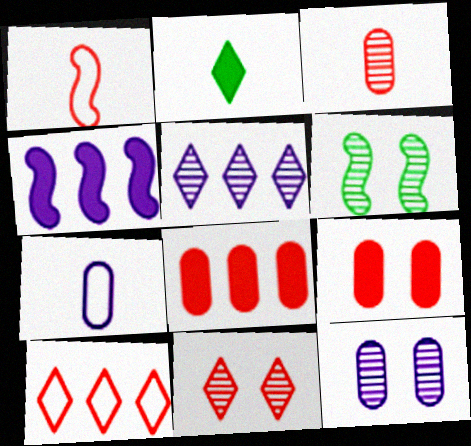[[1, 4, 6], 
[1, 8, 11], 
[2, 4, 9], 
[3, 5, 6], 
[6, 11, 12]]